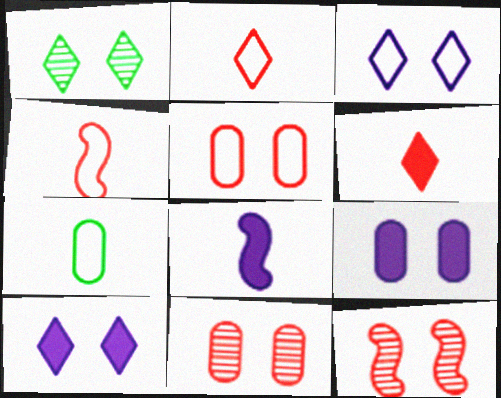[]